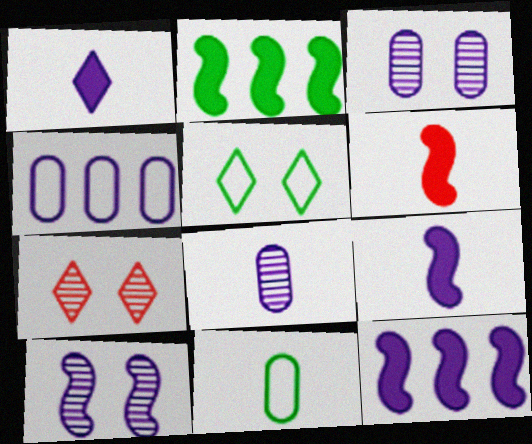[[1, 4, 10], 
[7, 11, 12]]